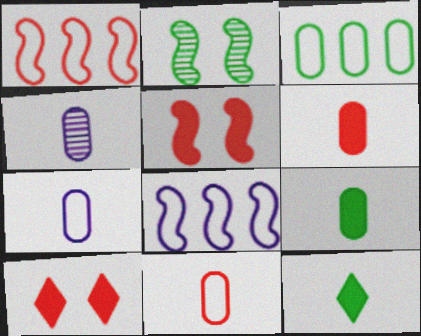[[2, 3, 12], 
[4, 9, 11]]